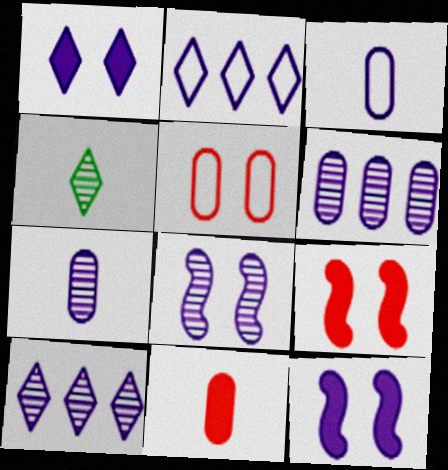[[2, 7, 12], 
[3, 10, 12], 
[7, 8, 10]]